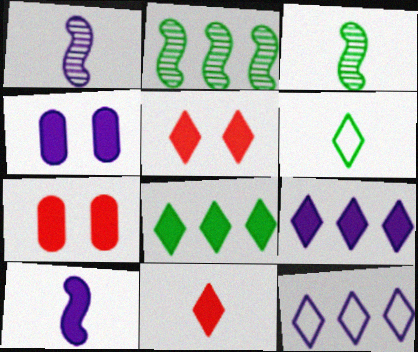[[1, 4, 12], 
[3, 7, 12], 
[4, 9, 10], 
[7, 8, 10]]